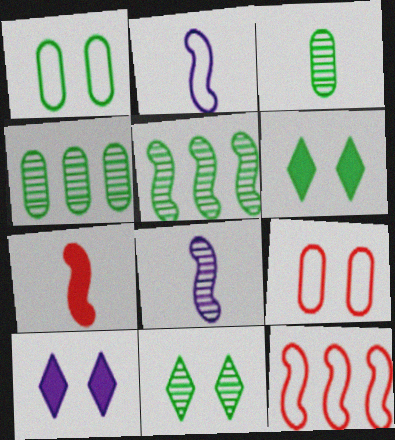[[3, 5, 11], 
[3, 10, 12]]